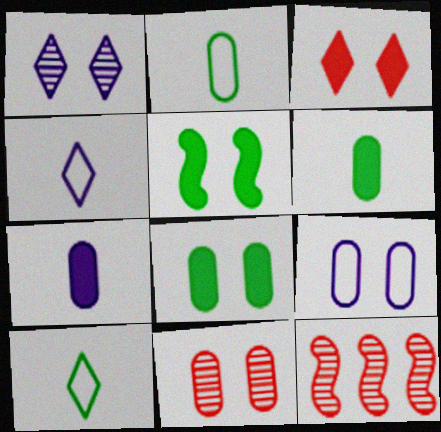[[4, 8, 12], 
[8, 9, 11]]